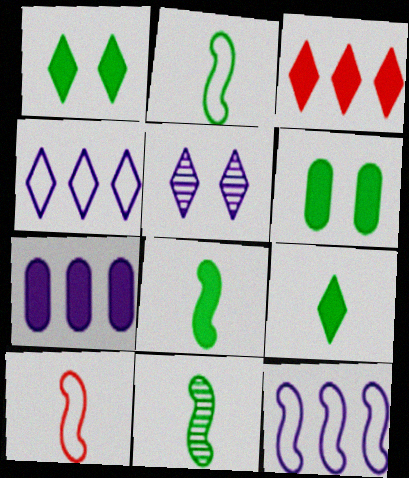[[2, 8, 11]]